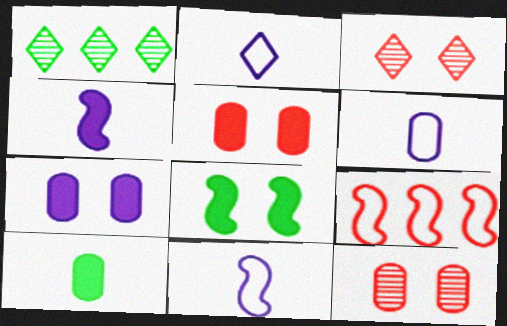[[1, 5, 11], 
[2, 6, 11]]